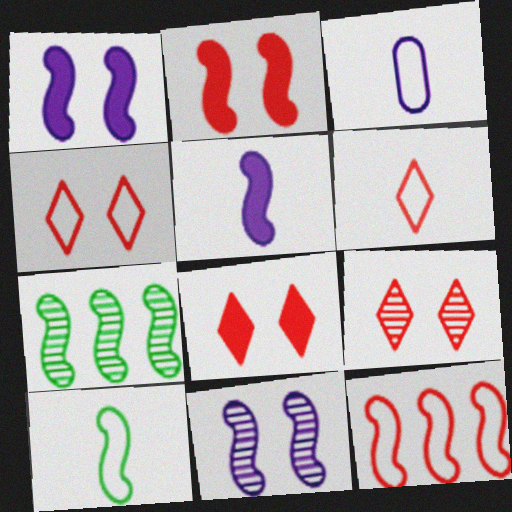[[3, 6, 10], 
[3, 7, 8], 
[4, 8, 9]]